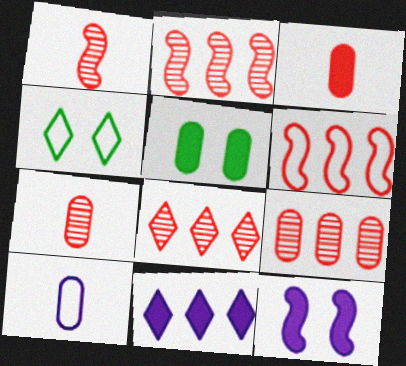[[2, 8, 9], 
[4, 6, 10], 
[5, 9, 10]]